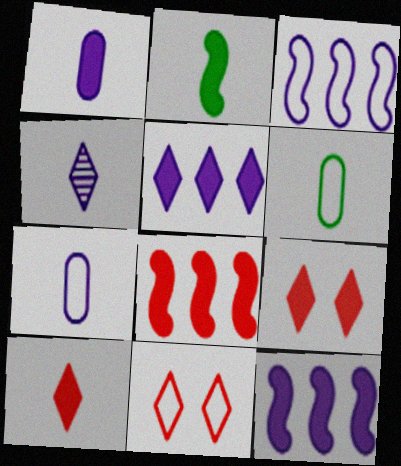[[1, 2, 10], 
[3, 6, 11]]